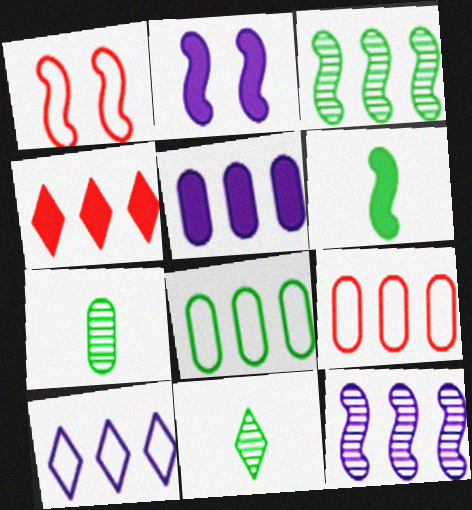[[1, 5, 11], 
[1, 6, 12], 
[2, 9, 11], 
[4, 8, 12], 
[5, 10, 12]]